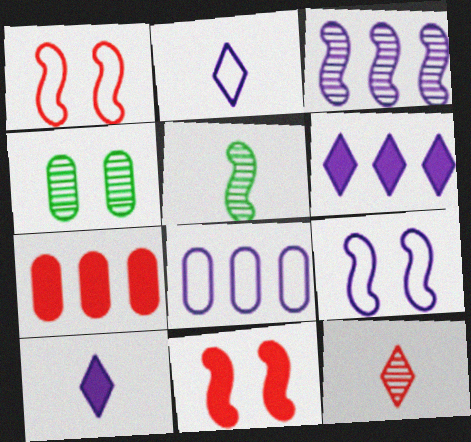[[1, 7, 12], 
[2, 8, 9], 
[3, 4, 12], 
[3, 6, 8]]